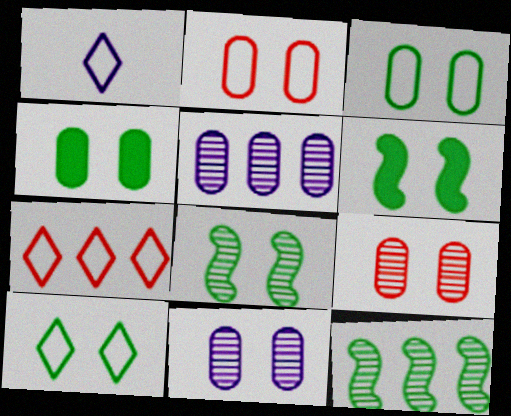[[1, 7, 10], 
[2, 4, 11], 
[4, 8, 10]]